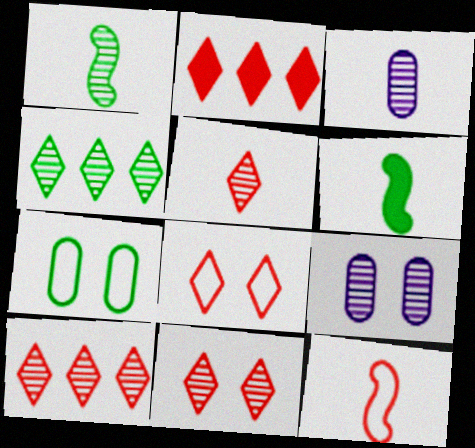[[1, 3, 5], 
[1, 9, 10], 
[2, 5, 8], 
[4, 6, 7], 
[5, 10, 11]]